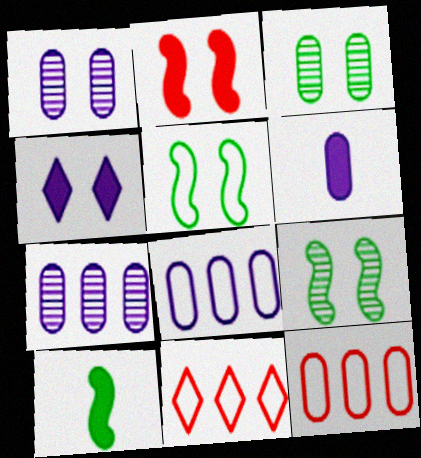[[1, 6, 8], 
[1, 10, 11], 
[3, 6, 12], 
[6, 9, 11]]